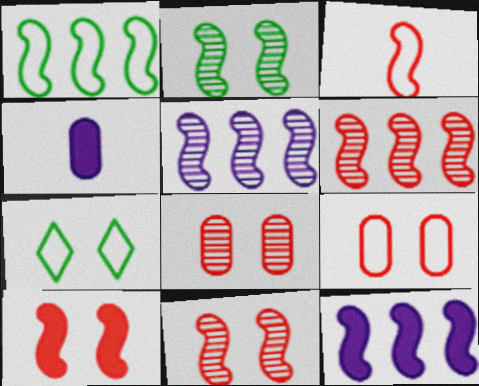[[1, 6, 12], 
[2, 3, 12], 
[3, 6, 10], 
[4, 6, 7]]